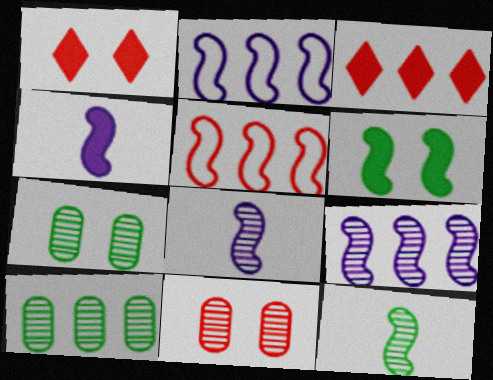[[2, 3, 10], 
[5, 6, 8]]